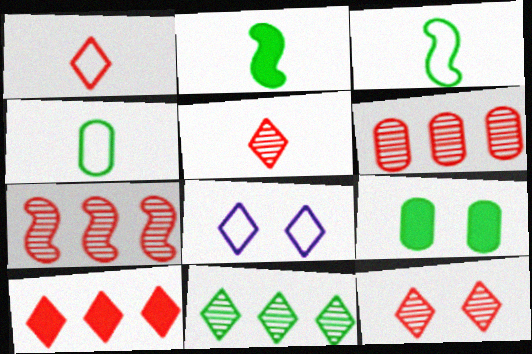[[1, 10, 12], 
[2, 6, 8], 
[3, 9, 11]]